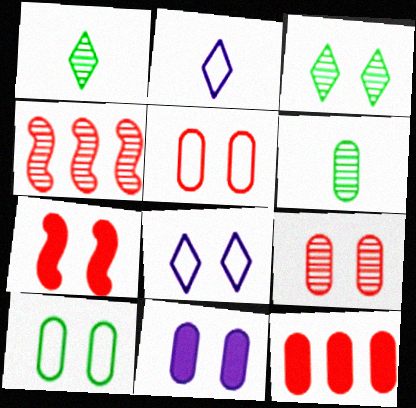[[9, 10, 11]]